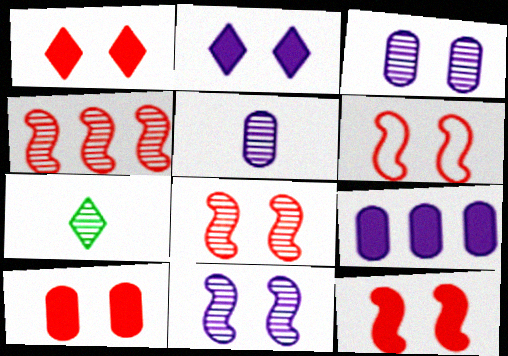[[1, 10, 12], 
[3, 4, 7], 
[6, 7, 9], 
[6, 8, 12]]